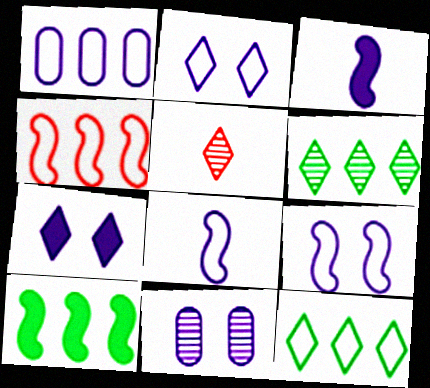[[1, 2, 8], 
[1, 4, 12], 
[5, 7, 12], 
[7, 9, 11]]